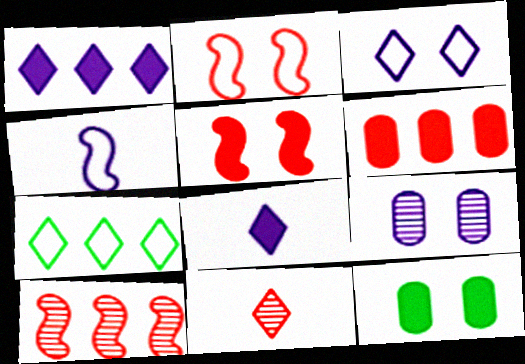[[1, 4, 9], 
[2, 6, 11]]